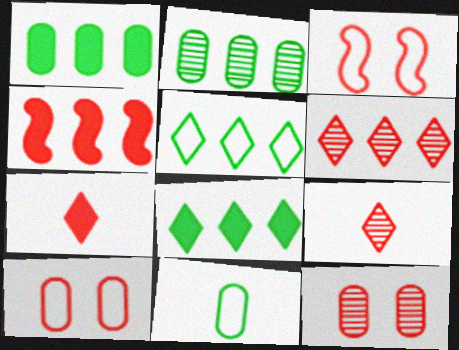[[4, 9, 10]]